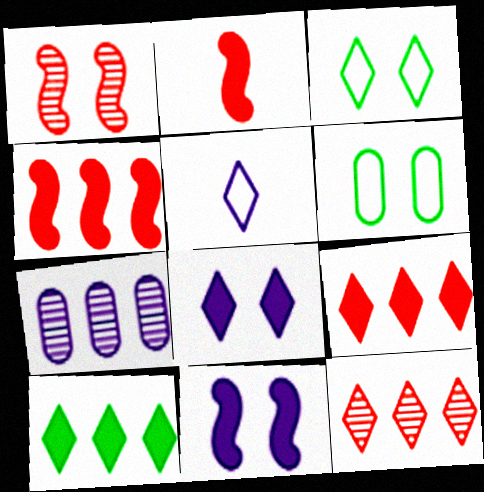[[1, 6, 8], 
[2, 3, 7], 
[5, 7, 11]]